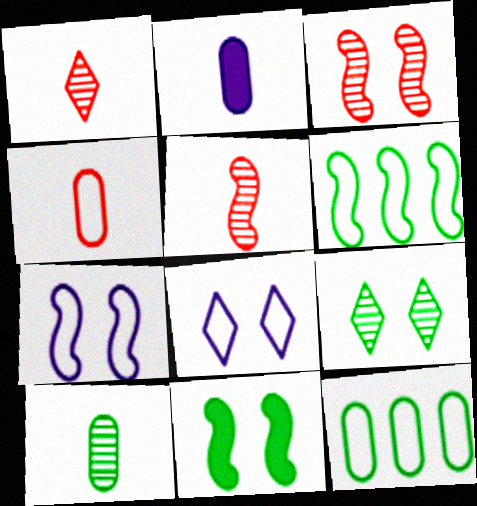[[2, 4, 10], 
[3, 7, 11], 
[4, 6, 8]]